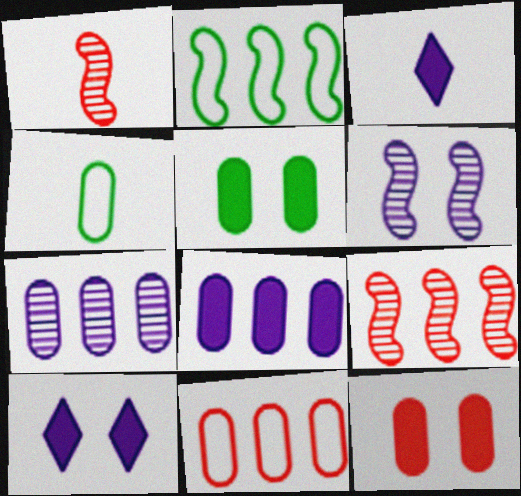[[1, 3, 4], 
[4, 7, 12], 
[4, 9, 10]]